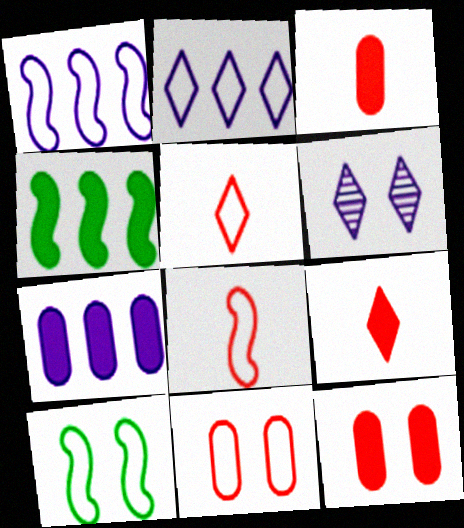[[1, 8, 10], 
[6, 10, 12]]